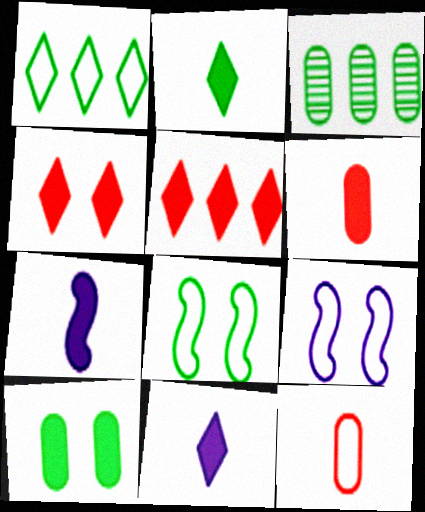[[1, 9, 12], 
[2, 3, 8], 
[2, 6, 7], 
[5, 7, 10]]